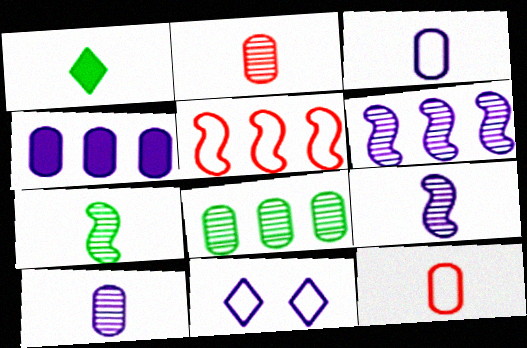[[1, 9, 12], 
[4, 9, 11]]